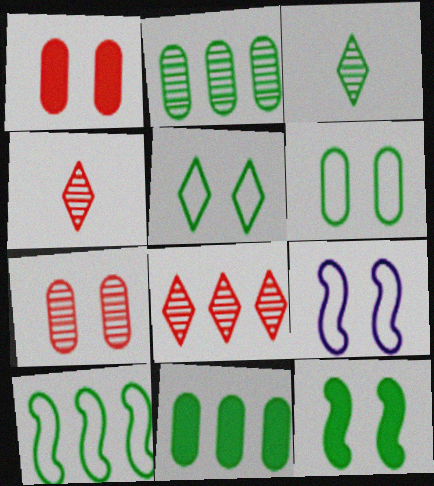[[4, 9, 11]]